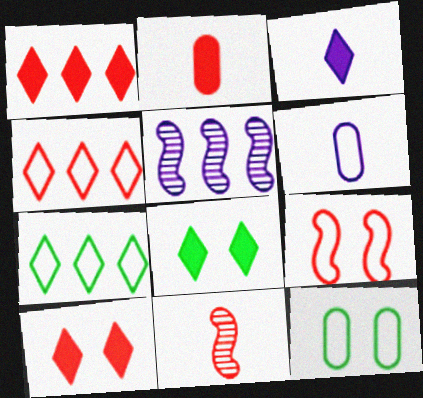[[1, 3, 8], 
[6, 7, 9]]